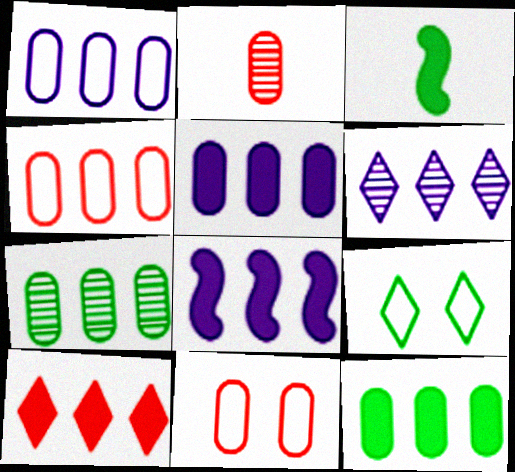[[1, 6, 8], 
[2, 8, 9], 
[3, 6, 11], 
[3, 7, 9], 
[4, 5, 7], 
[8, 10, 12]]